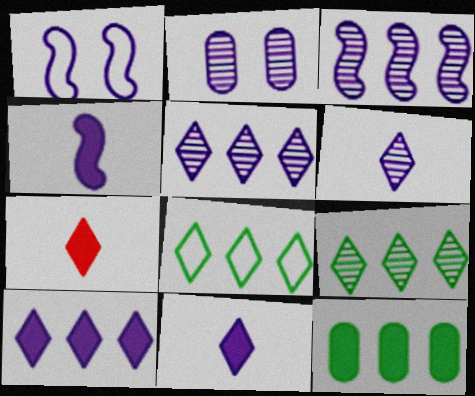[[1, 3, 4], 
[2, 3, 6]]